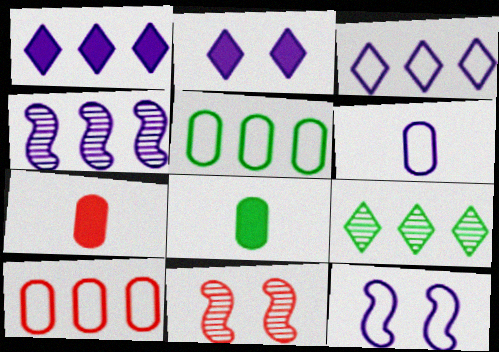[[2, 4, 6], 
[3, 6, 12], 
[3, 8, 11], 
[7, 9, 12]]